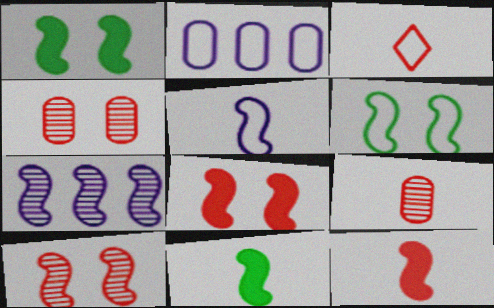[[2, 3, 6], 
[3, 9, 12], 
[6, 7, 12]]